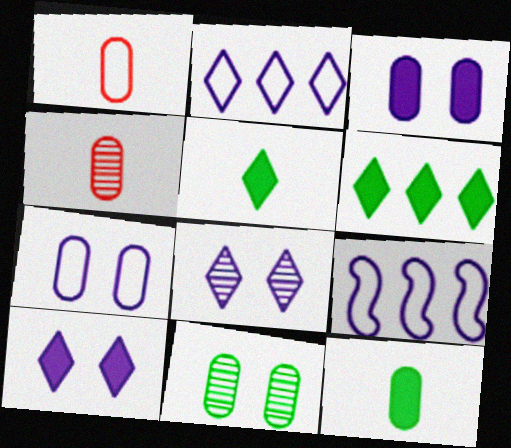[]